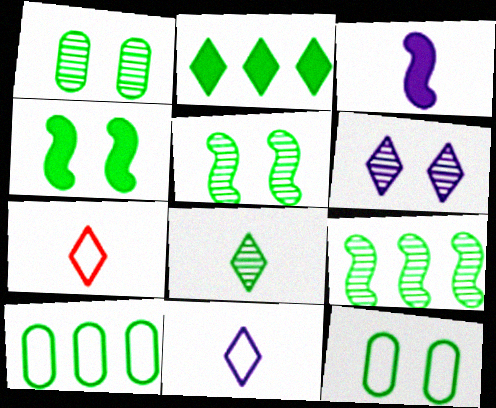[[1, 8, 9], 
[2, 6, 7], 
[2, 9, 10], 
[4, 8, 10]]